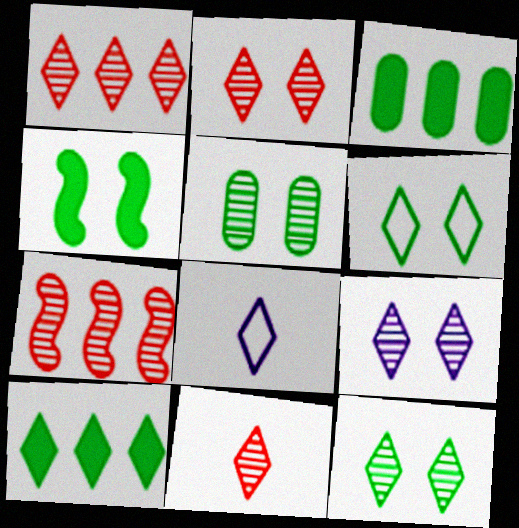[[1, 2, 11], 
[2, 8, 10], 
[2, 9, 12], 
[4, 5, 6]]